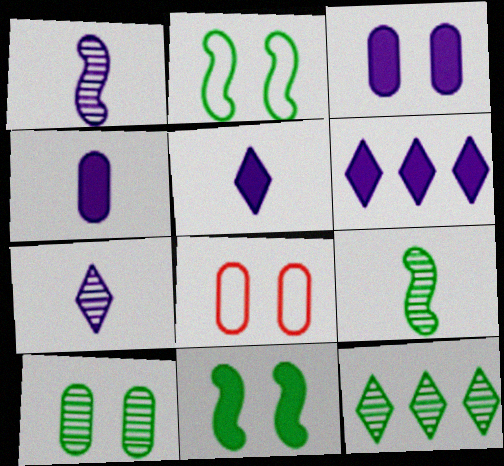[[3, 8, 10], 
[6, 8, 9], 
[9, 10, 12]]